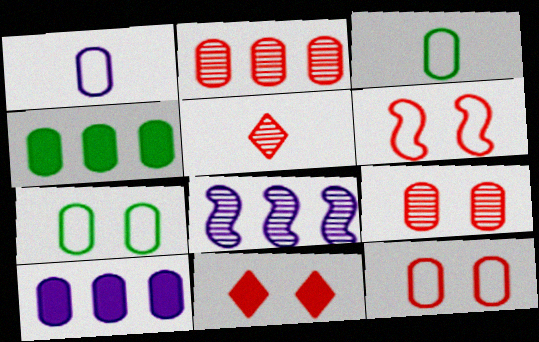[[1, 4, 9], 
[3, 8, 11], 
[3, 9, 10], 
[6, 9, 11]]